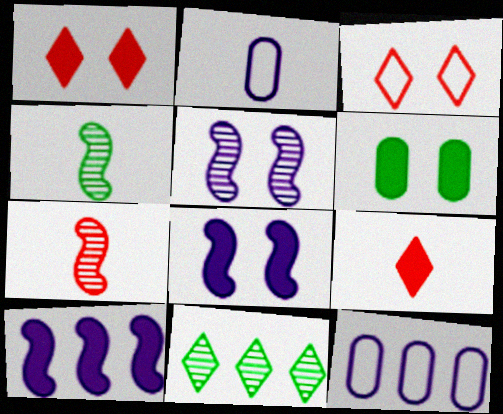[[1, 4, 12], 
[1, 6, 8], 
[2, 4, 9], 
[3, 5, 6], 
[6, 9, 10]]